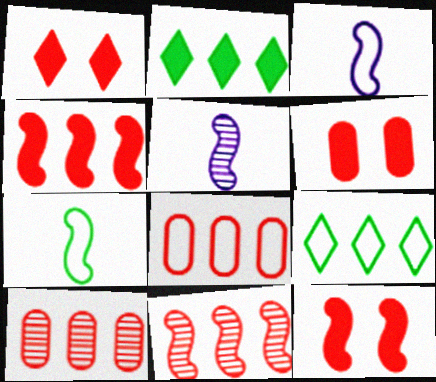[[1, 6, 12], 
[5, 6, 9]]